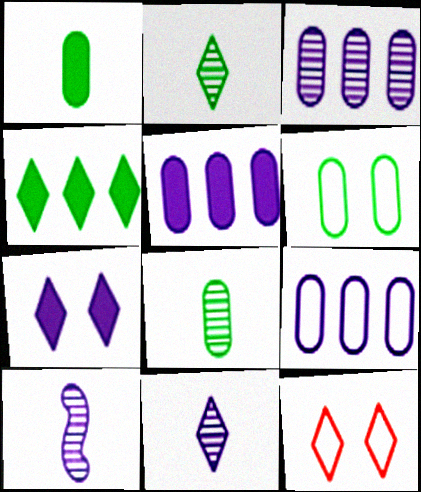[[3, 5, 9], 
[4, 11, 12], 
[7, 9, 10]]